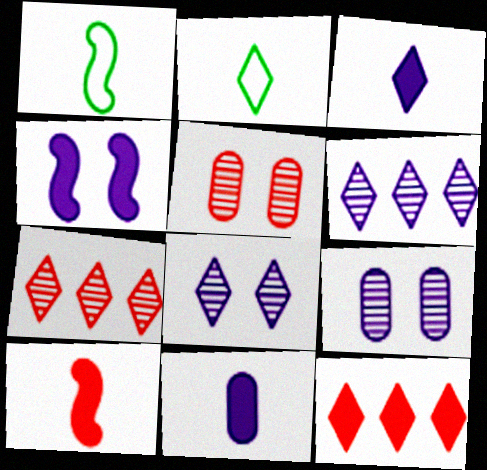[[1, 9, 12], 
[2, 8, 12]]